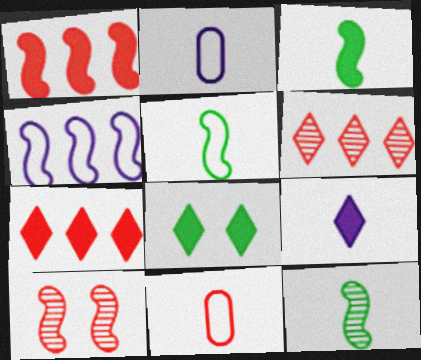[[3, 4, 10], 
[3, 5, 12], 
[7, 8, 9], 
[7, 10, 11], 
[9, 11, 12]]